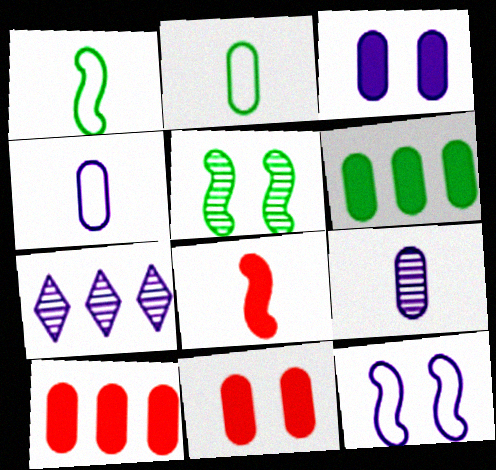[[1, 7, 11]]